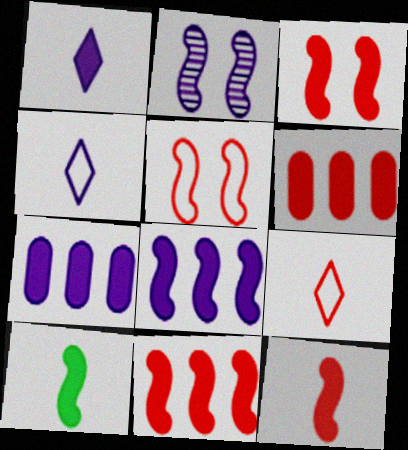[[2, 4, 7], 
[3, 8, 10], 
[3, 11, 12]]